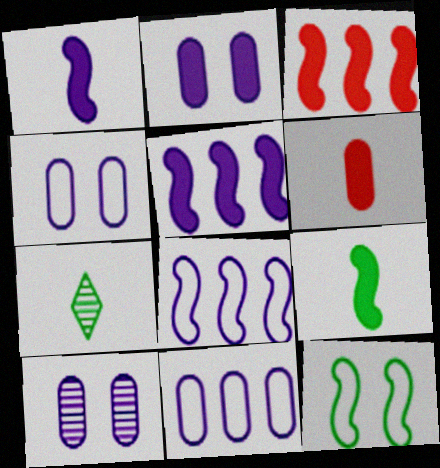[[2, 4, 10], 
[3, 4, 7]]